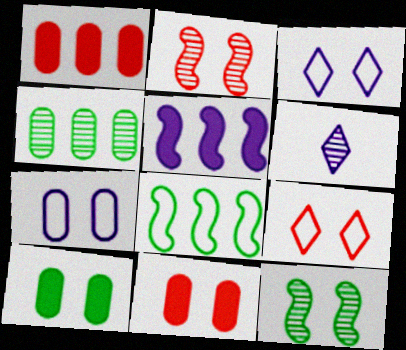[[2, 3, 10], 
[2, 4, 6], 
[2, 9, 11], 
[3, 11, 12], 
[5, 6, 7], 
[6, 8, 11]]